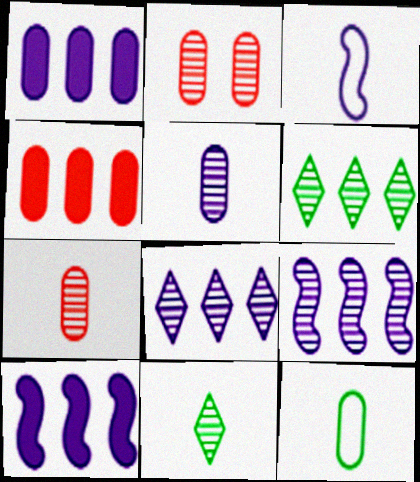[[1, 2, 12], 
[2, 9, 11]]